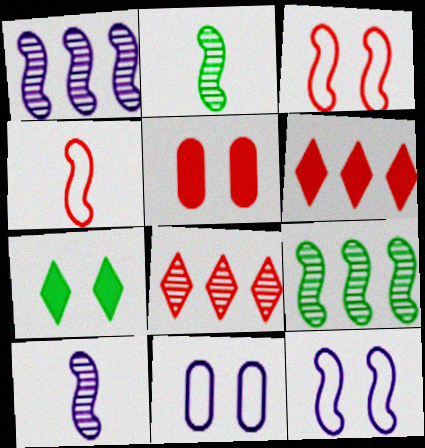[[2, 6, 11], 
[4, 5, 8]]